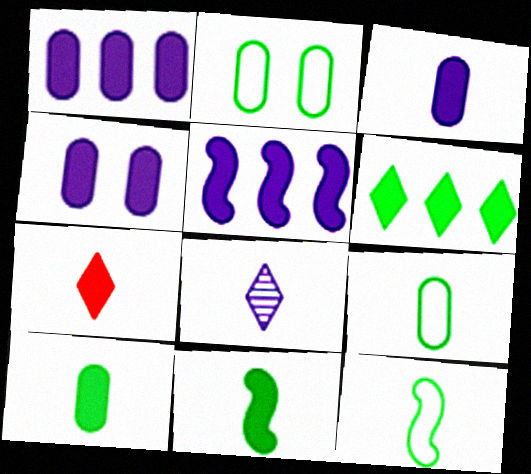[[1, 3, 4], 
[3, 7, 11]]